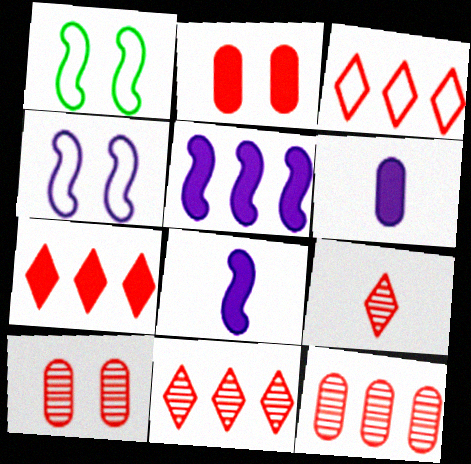[[1, 6, 11], 
[3, 7, 11]]